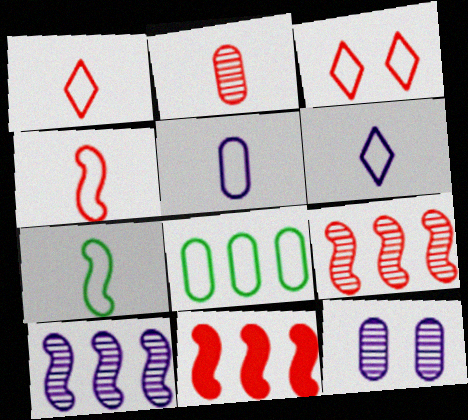[[1, 5, 7], 
[2, 3, 11]]